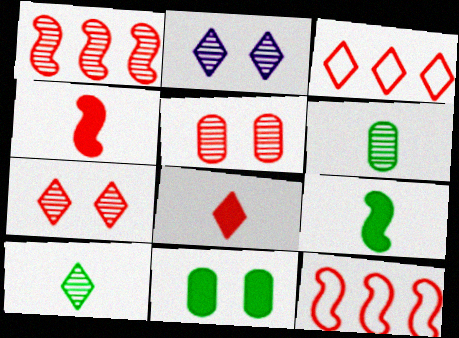[[1, 2, 6], 
[3, 4, 5], 
[3, 7, 8], 
[5, 8, 12]]